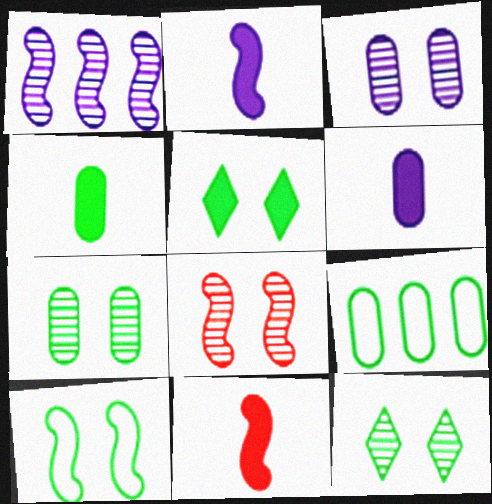[[1, 10, 11], 
[3, 8, 12], 
[4, 7, 9], 
[5, 7, 10]]